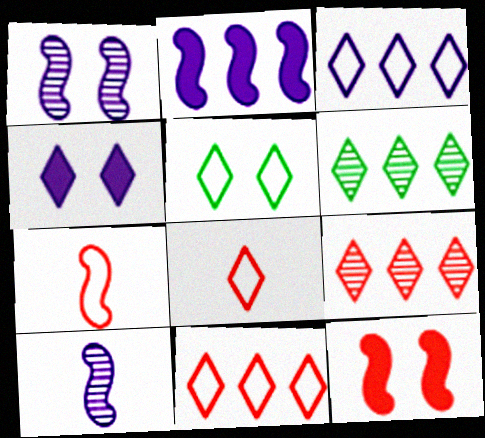[[3, 5, 8], 
[4, 6, 8]]